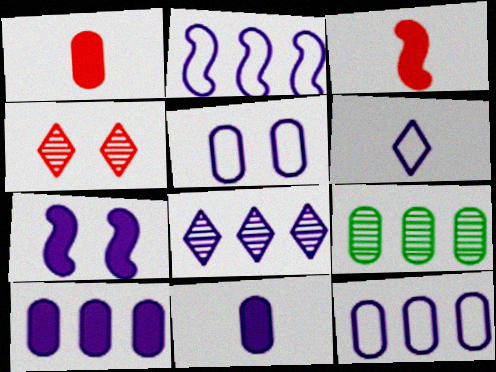[[1, 5, 9], 
[2, 5, 6], 
[2, 8, 10]]